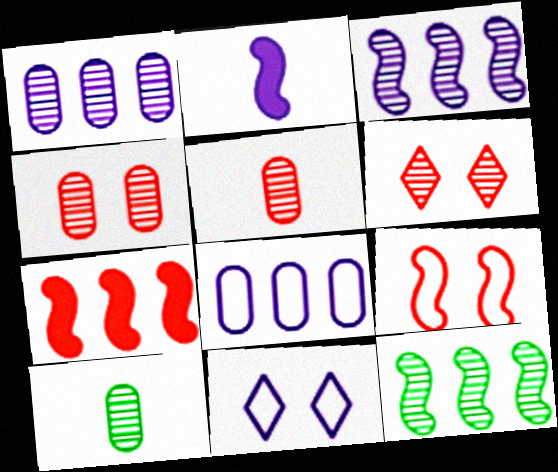[[1, 2, 11], 
[1, 4, 10], 
[2, 9, 12], 
[3, 6, 10], 
[7, 10, 11]]